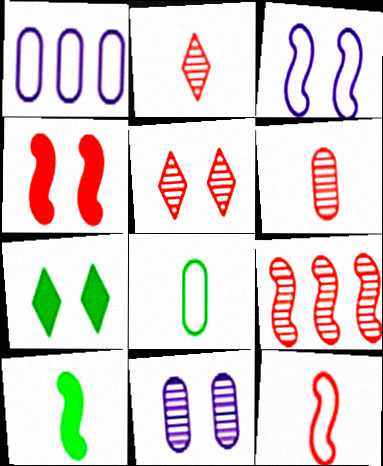[[1, 5, 10], 
[3, 9, 10], 
[4, 9, 12], 
[5, 6, 9]]